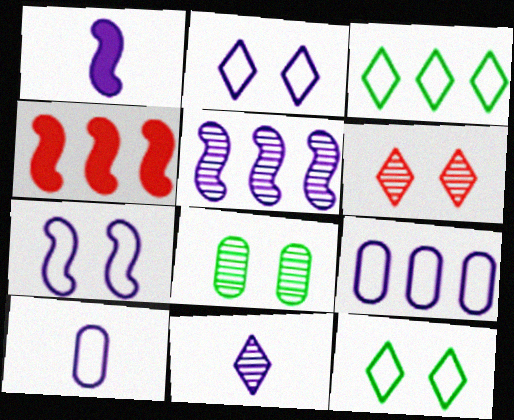[[1, 5, 7], 
[1, 10, 11]]